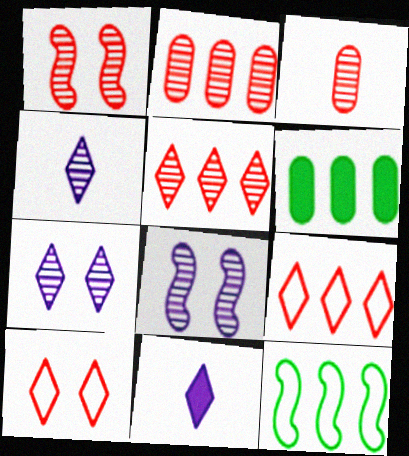[[1, 3, 5]]